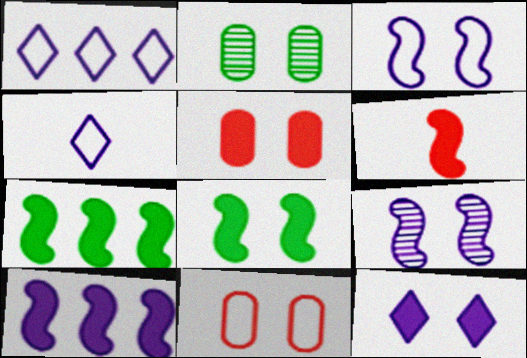[[1, 2, 6], 
[5, 8, 12], 
[6, 8, 10]]